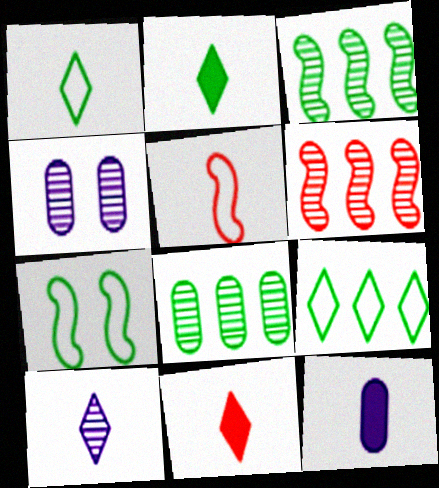[[1, 10, 11], 
[2, 7, 8]]